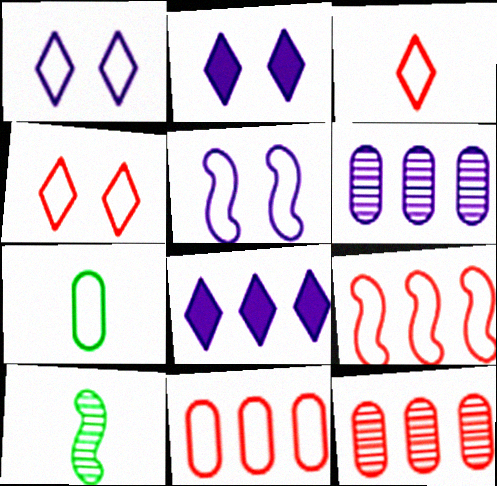[[1, 7, 9], 
[2, 10, 11]]